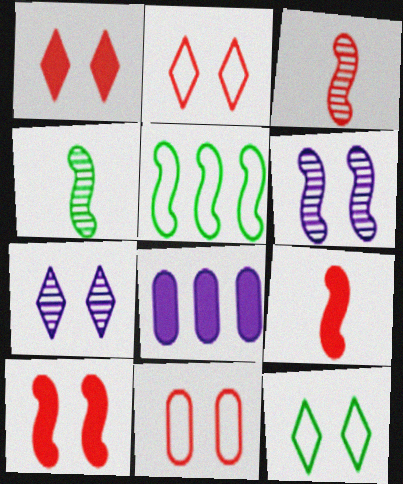[[1, 7, 12], 
[2, 4, 8], 
[3, 8, 12], 
[5, 6, 9]]